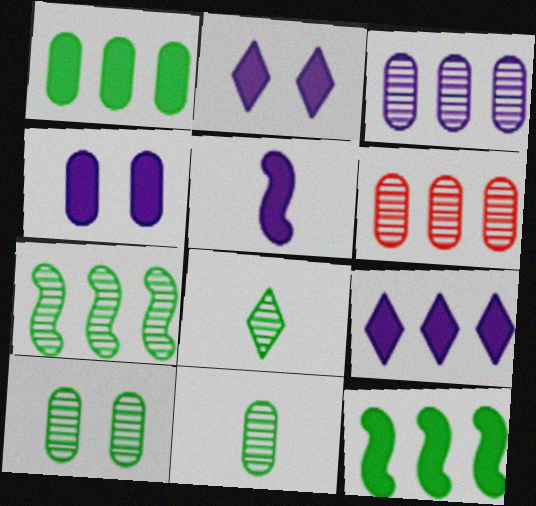[[4, 5, 9], 
[7, 8, 10]]